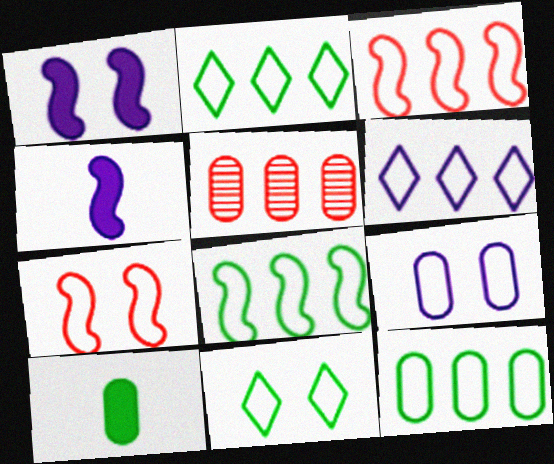[[2, 8, 12], 
[3, 6, 12], 
[4, 5, 11], 
[5, 9, 10], 
[7, 9, 11]]